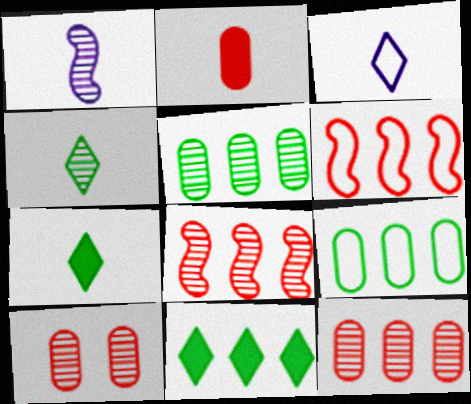[]